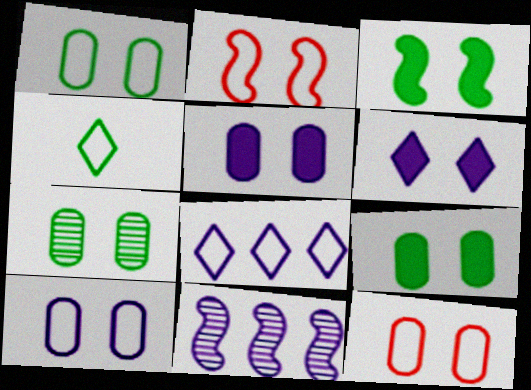[[1, 7, 9], 
[1, 10, 12], 
[2, 6, 7], 
[5, 7, 12]]